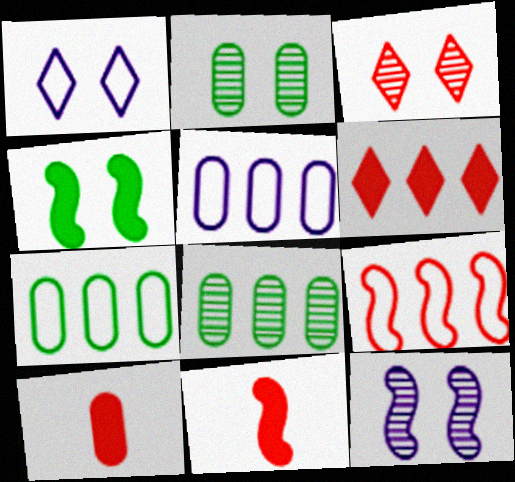[[1, 8, 11], 
[2, 3, 12], 
[2, 5, 10], 
[3, 9, 10]]